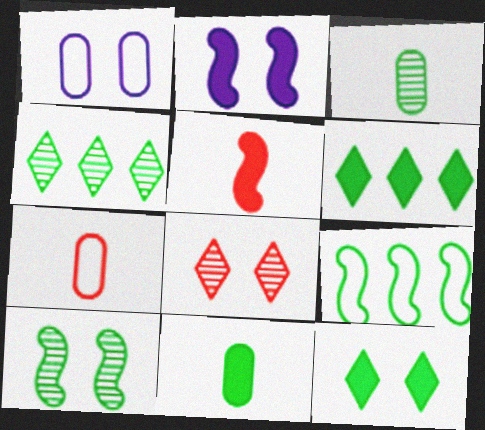[[1, 4, 5], 
[2, 4, 7], 
[3, 4, 10], 
[3, 9, 12]]